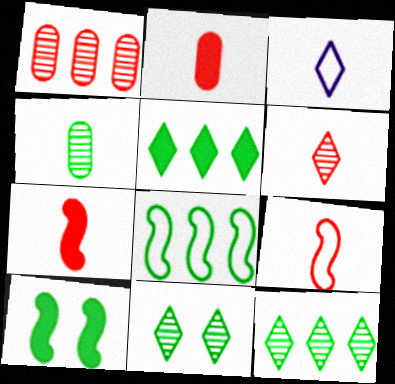[[1, 3, 10], 
[2, 6, 9], 
[3, 4, 7]]